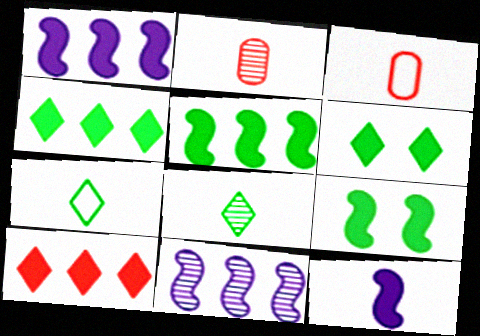[[2, 7, 12], 
[3, 6, 11], 
[3, 8, 12]]